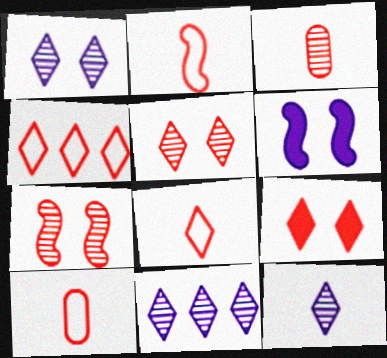[[1, 11, 12], 
[2, 8, 10]]